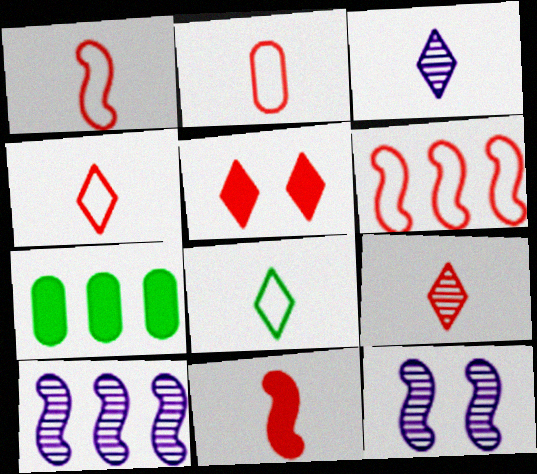[[1, 2, 4], 
[2, 9, 11], 
[4, 7, 12]]